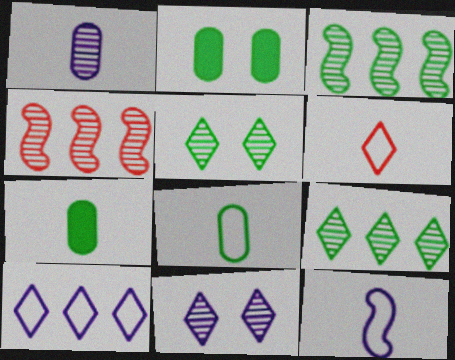[[1, 4, 5], 
[6, 8, 12]]